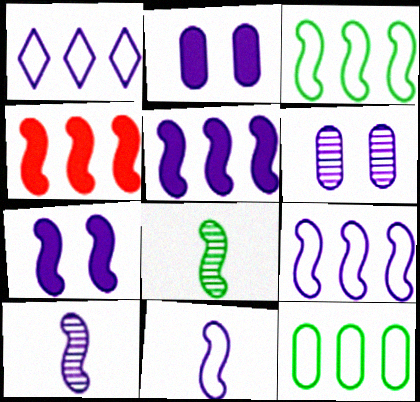[[1, 2, 10], 
[7, 9, 10]]